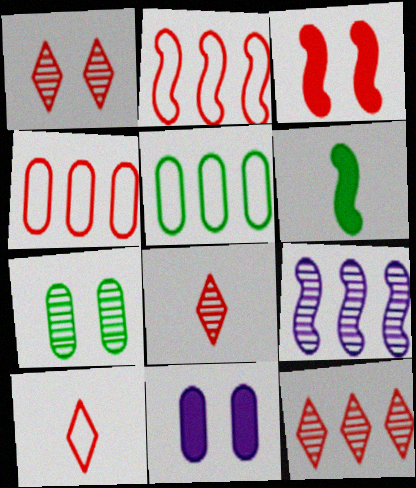[[1, 8, 12], 
[3, 4, 8], 
[7, 8, 9]]